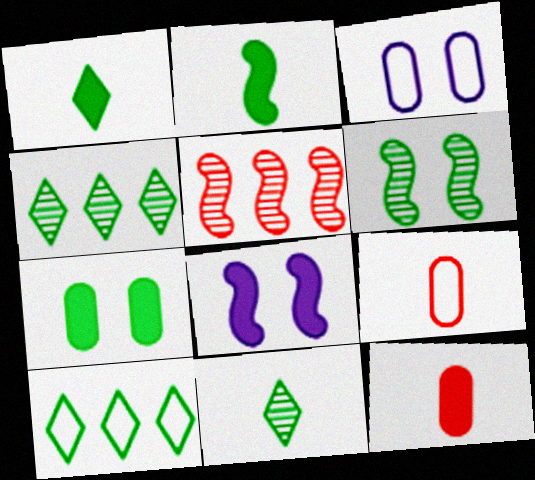[[1, 3, 5], 
[4, 8, 9]]